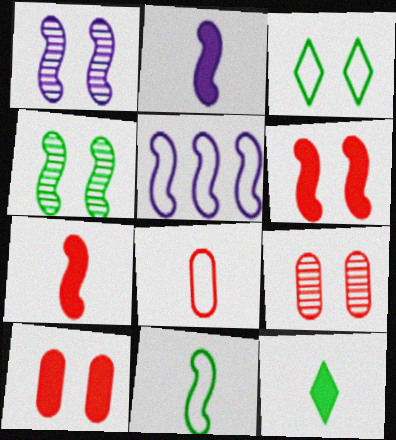[[1, 2, 5], 
[1, 3, 10], 
[3, 5, 8], 
[4, 5, 7], 
[5, 9, 12]]